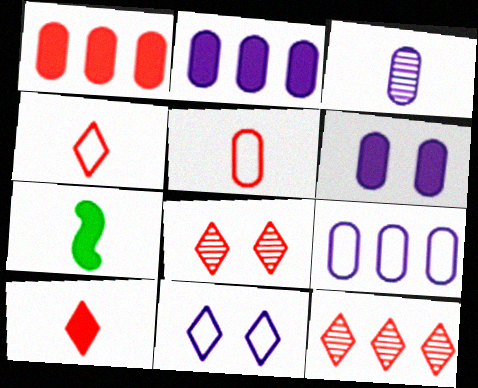[[3, 4, 7], 
[3, 6, 9], 
[7, 8, 9]]